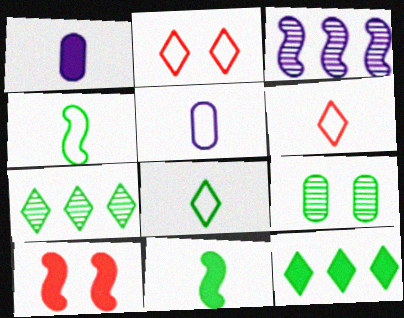[[1, 10, 12], 
[3, 4, 10], 
[4, 5, 6], 
[4, 9, 12], 
[5, 7, 10]]